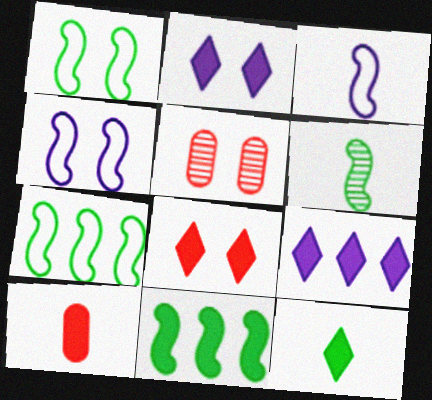[[1, 2, 5], 
[1, 6, 11], 
[2, 10, 11], 
[8, 9, 12]]